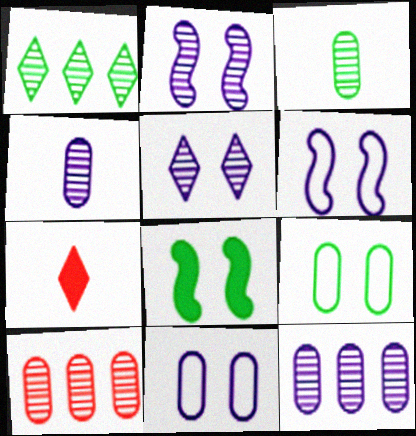[]